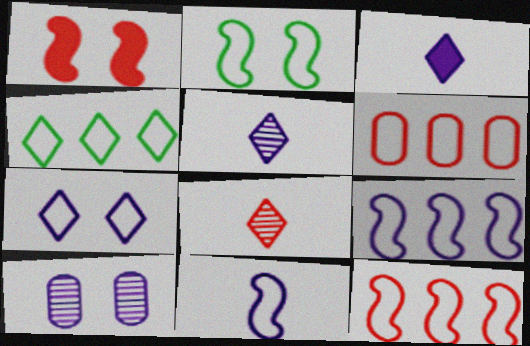[[1, 6, 8], 
[2, 11, 12], 
[3, 9, 10], 
[4, 6, 9]]